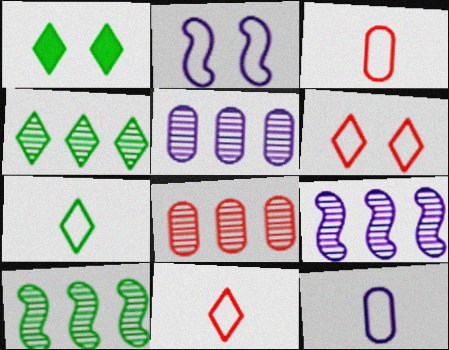[[1, 3, 9], 
[1, 4, 7], 
[4, 8, 9]]